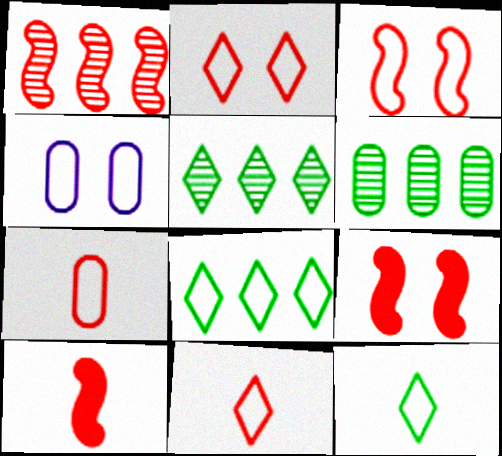[[1, 3, 10], 
[4, 5, 10]]